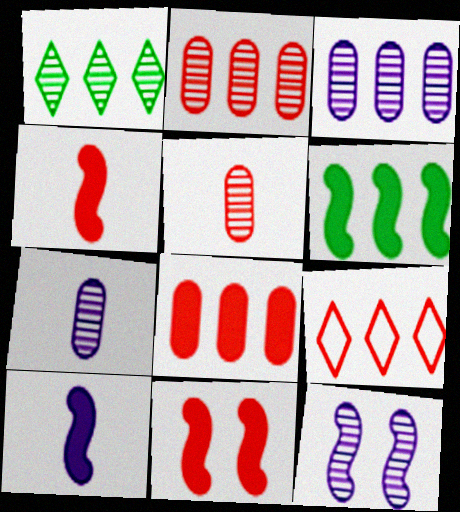[[1, 5, 12], 
[3, 6, 9], 
[5, 9, 11], 
[6, 10, 11]]